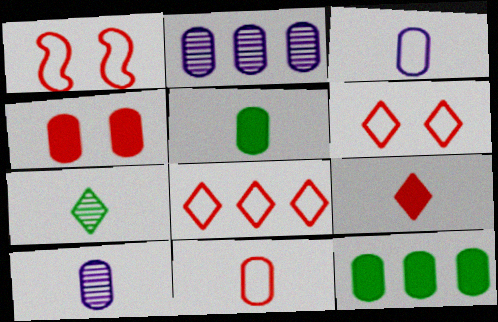[[1, 8, 11], 
[5, 10, 11]]